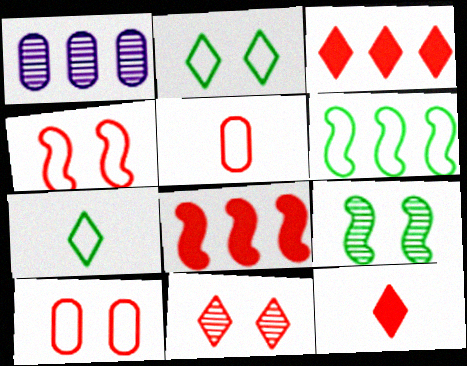[[1, 3, 6], 
[5, 8, 11]]